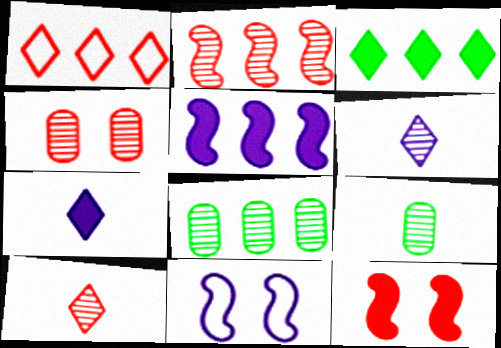[[1, 5, 8], 
[2, 4, 10]]